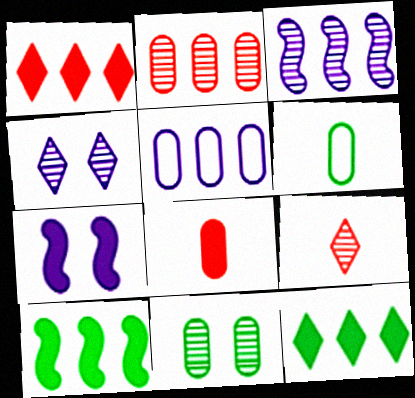[[3, 9, 11], 
[5, 8, 11], 
[7, 8, 12]]